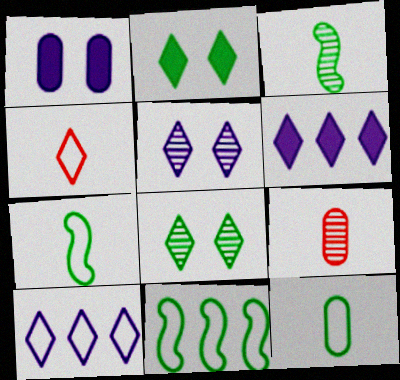[[4, 6, 8]]